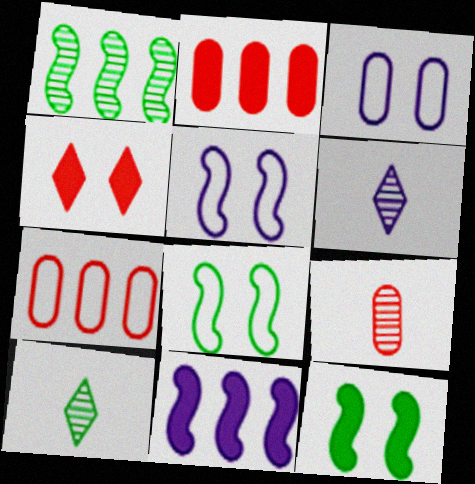[[2, 5, 10], 
[2, 6, 8], 
[3, 6, 11], 
[6, 7, 12]]